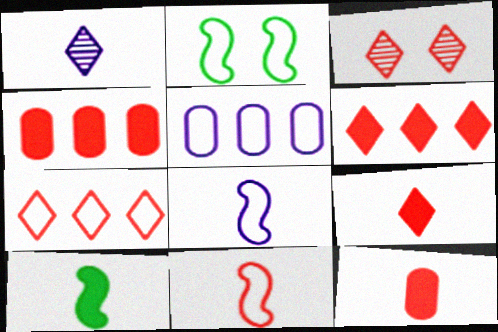[[1, 2, 4], 
[3, 4, 11], 
[3, 5, 10], 
[3, 7, 9]]